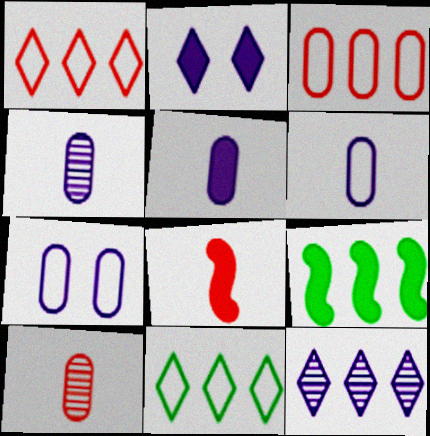[[3, 9, 12], 
[4, 5, 6]]